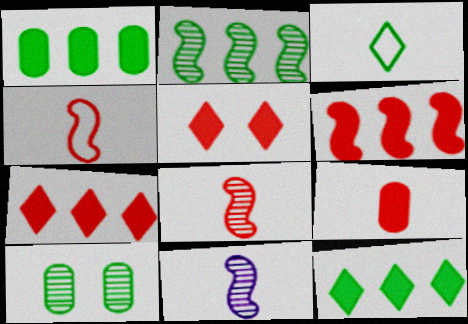[[3, 9, 11], 
[5, 6, 9]]